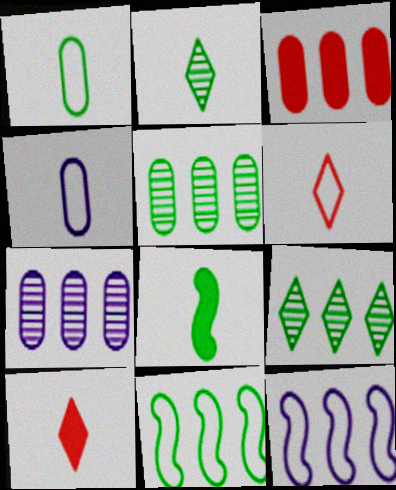[[1, 2, 8], 
[3, 9, 12]]